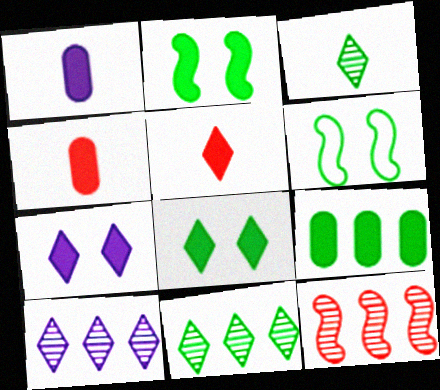[[3, 6, 9], 
[4, 6, 10]]